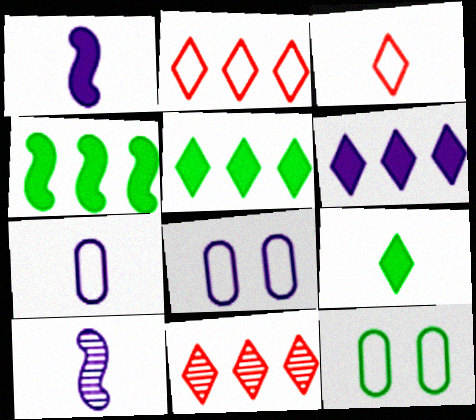[[1, 11, 12], 
[6, 8, 10]]